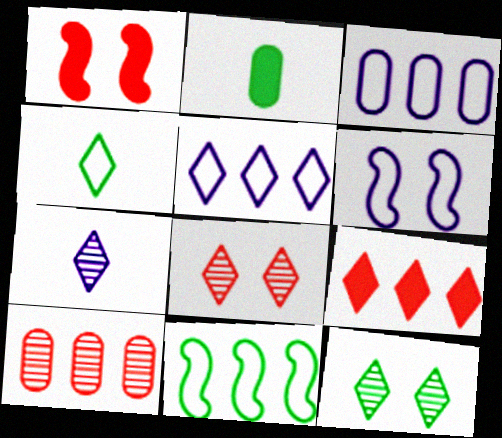[[2, 11, 12]]